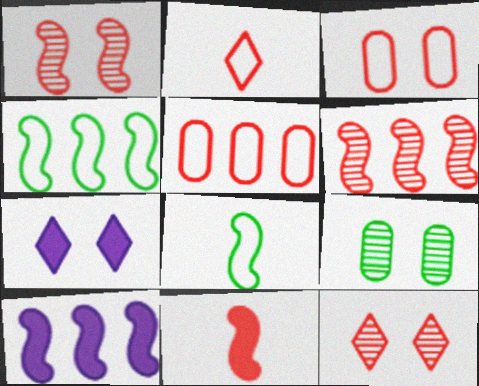[[1, 8, 10], 
[2, 9, 10], 
[4, 6, 10], 
[5, 11, 12]]